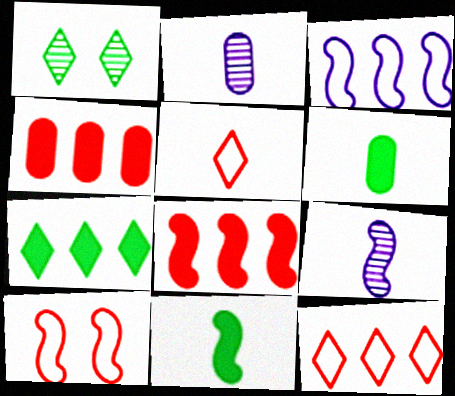[[2, 5, 11], 
[2, 7, 10], 
[5, 6, 9]]